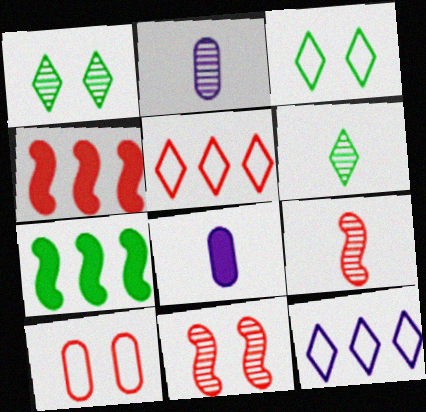[[2, 3, 4], 
[2, 6, 9]]